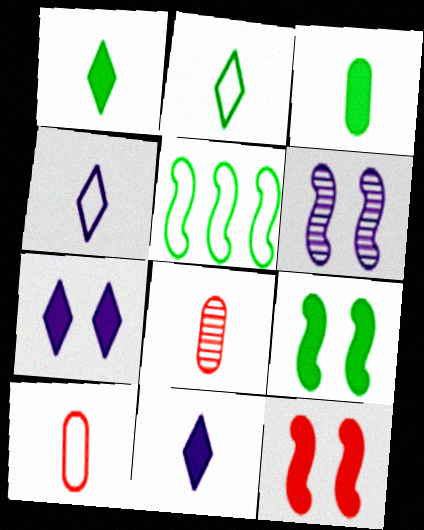[[5, 7, 8]]